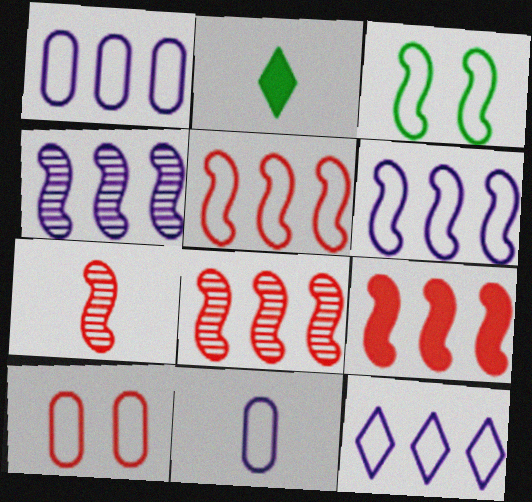[[1, 6, 12], 
[2, 4, 10], 
[2, 7, 11], 
[5, 8, 9]]